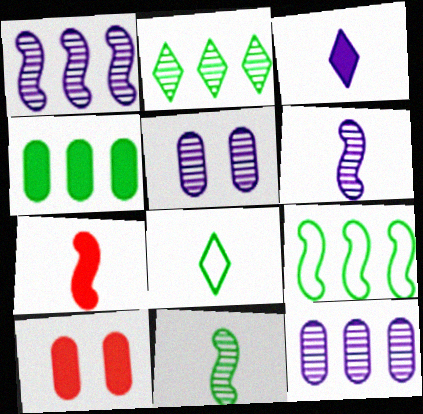[[1, 8, 10], 
[2, 4, 9]]